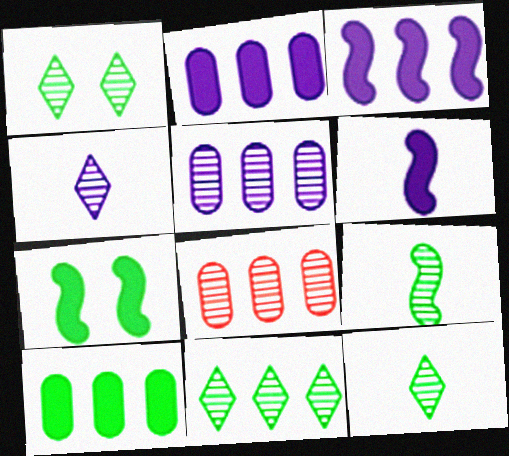[[1, 11, 12]]